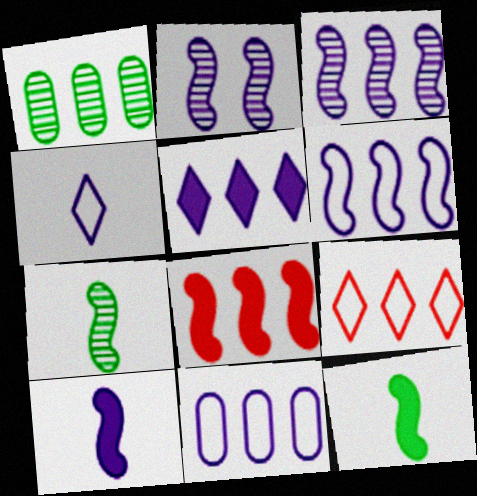[[2, 6, 10], 
[3, 5, 11]]